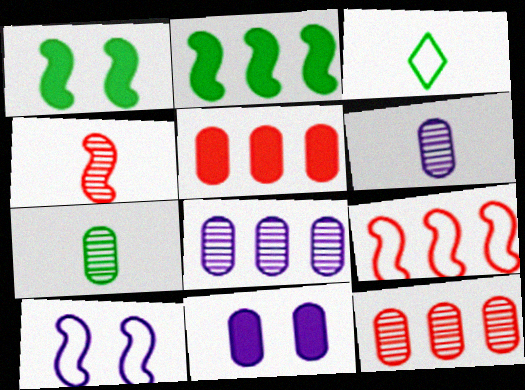[[2, 4, 10]]